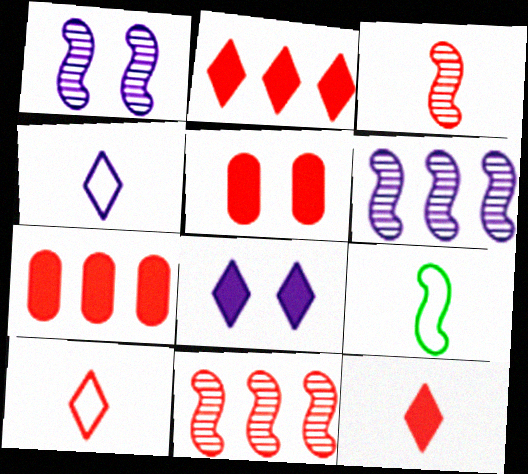[[5, 10, 11]]